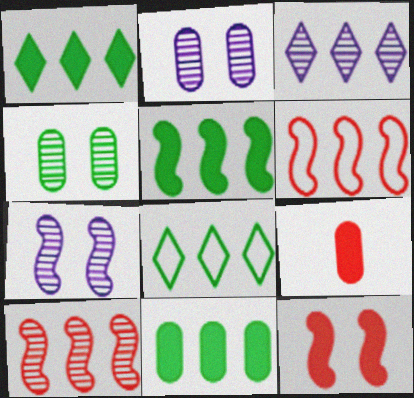[[1, 5, 11], 
[3, 6, 11], 
[7, 8, 9]]